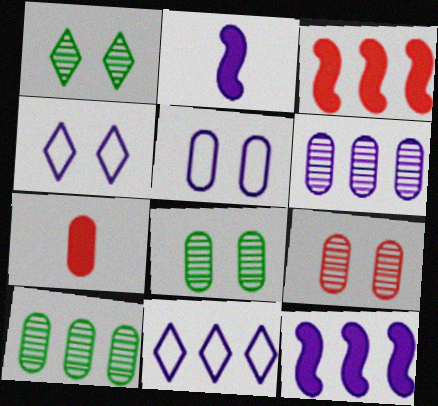[[2, 4, 6], 
[3, 10, 11], 
[5, 7, 10], 
[6, 11, 12]]